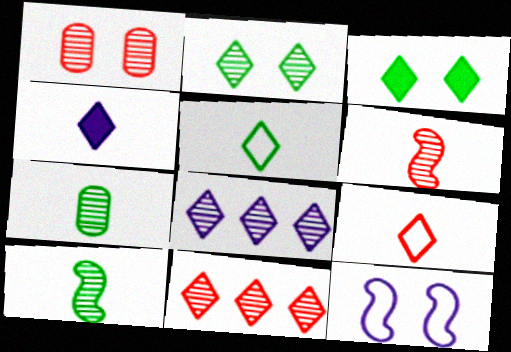[[1, 3, 12], 
[1, 6, 11], 
[1, 8, 10], 
[3, 8, 9]]